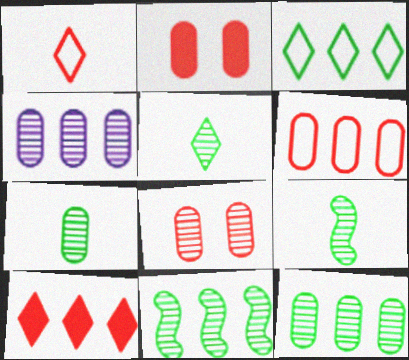[[4, 7, 8], 
[5, 7, 9]]